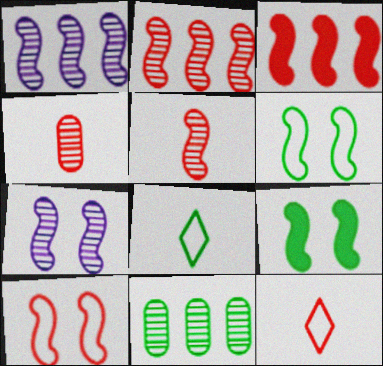[[3, 5, 10], 
[7, 9, 10], 
[8, 9, 11]]